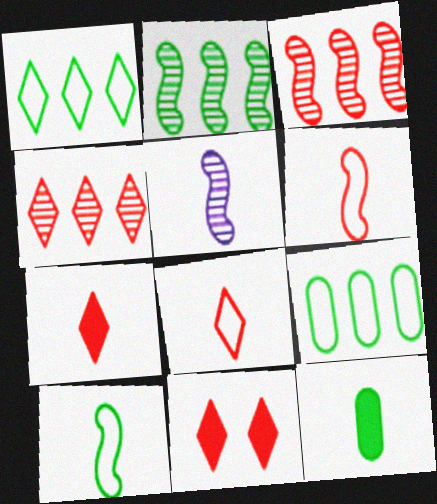[[4, 8, 11], 
[5, 8, 12], 
[5, 9, 11]]